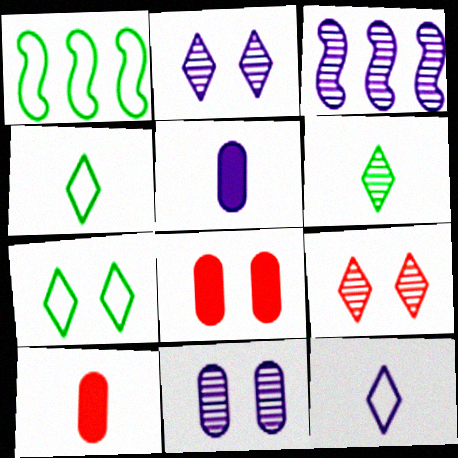[[1, 2, 10], 
[1, 5, 9], 
[3, 4, 8], 
[3, 7, 10]]